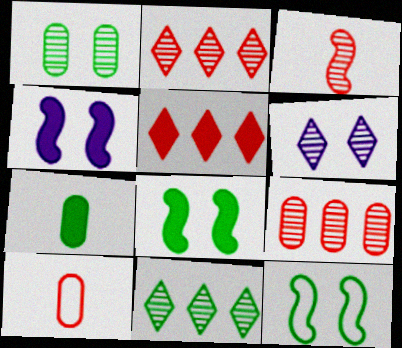[[4, 5, 7], 
[4, 10, 11], 
[7, 11, 12]]